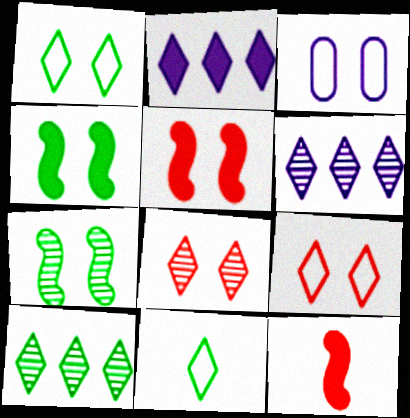[[2, 8, 11], 
[3, 4, 8], 
[3, 10, 12]]